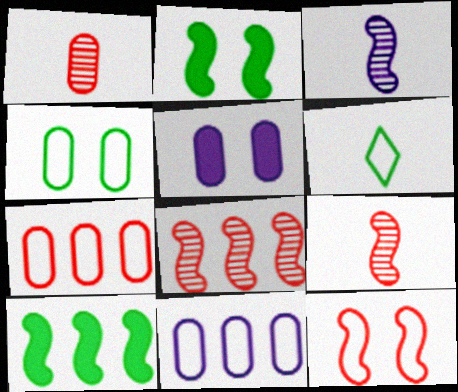[[3, 10, 12], 
[5, 6, 8], 
[6, 11, 12]]